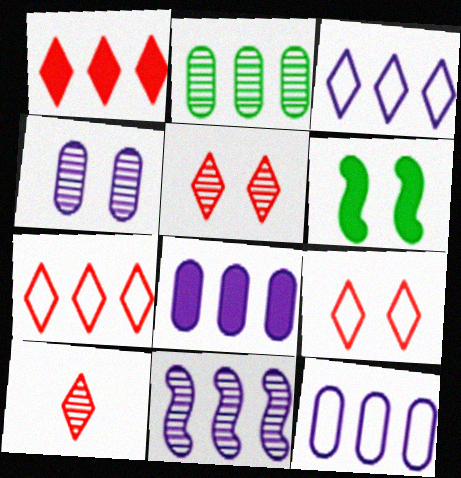[[1, 9, 10], 
[3, 8, 11], 
[4, 6, 9], 
[6, 10, 12]]